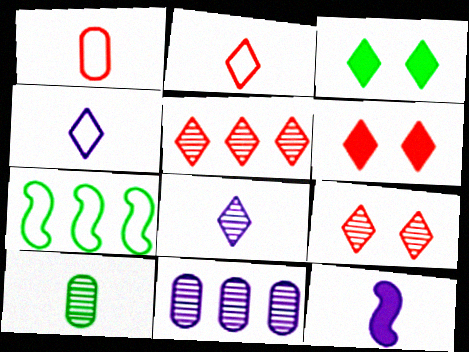[[2, 5, 6], 
[2, 10, 12], 
[3, 4, 5], 
[3, 7, 10]]